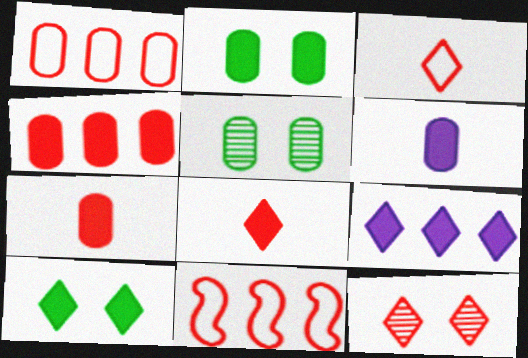[[1, 5, 6], 
[2, 4, 6], 
[7, 11, 12], 
[8, 9, 10]]